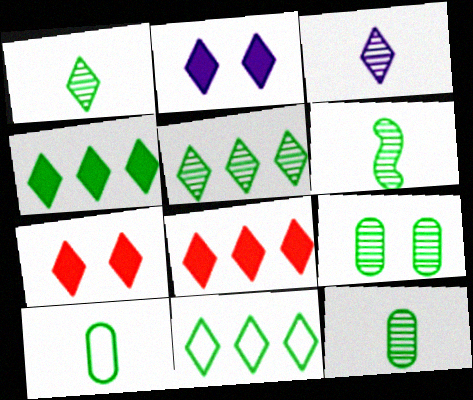[[1, 6, 12], 
[3, 7, 11], 
[4, 5, 11], 
[5, 6, 9]]